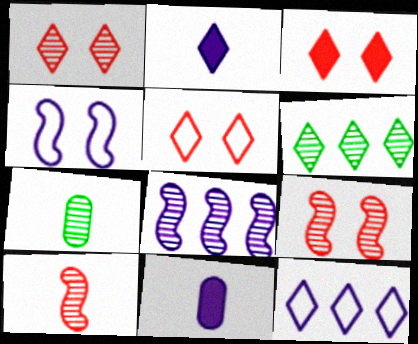[[1, 3, 5], 
[1, 7, 8], 
[2, 5, 6]]